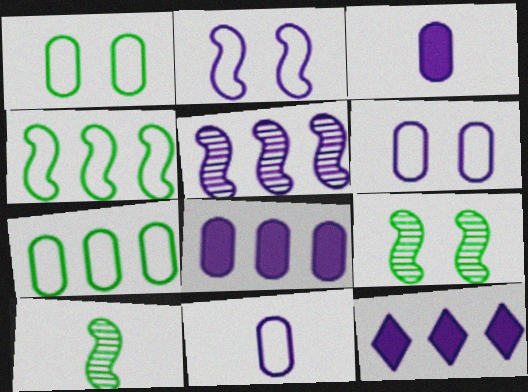[]